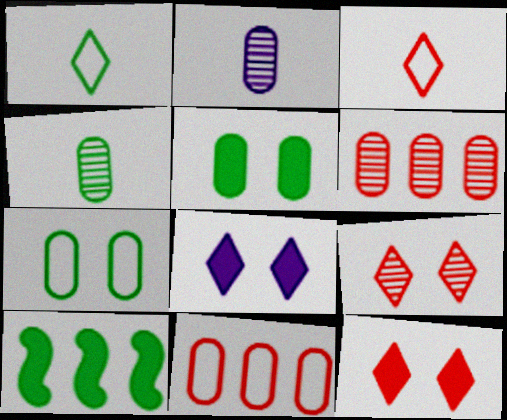[[2, 5, 11]]